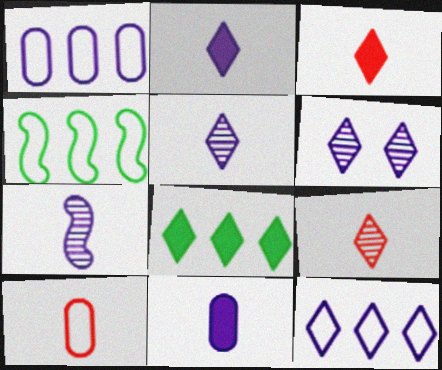[[2, 6, 12]]